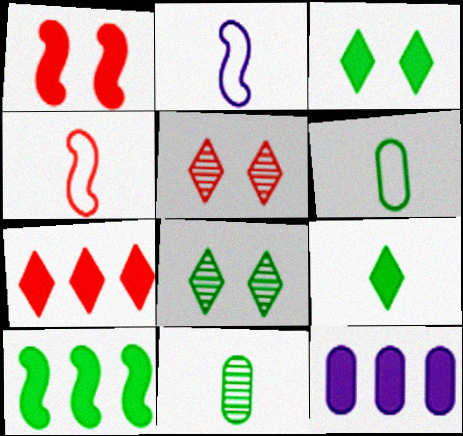[[1, 9, 12], 
[4, 8, 12], 
[6, 8, 10], 
[7, 10, 12]]